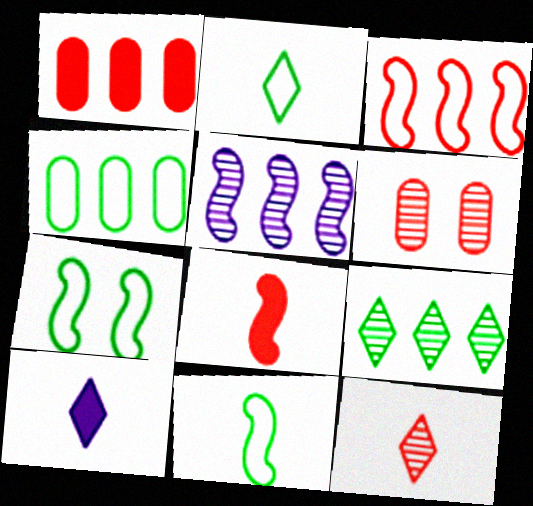[[2, 4, 7], 
[2, 10, 12], 
[5, 7, 8]]